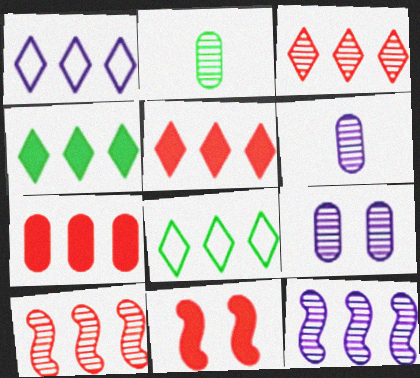[[1, 2, 11], 
[1, 3, 4], 
[6, 8, 11], 
[7, 8, 12]]